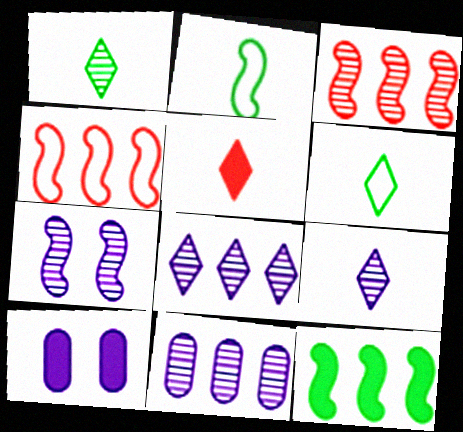[[1, 4, 10], 
[3, 6, 10], 
[5, 6, 9], 
[5, 10, 12], 
[7, 9, 11]]